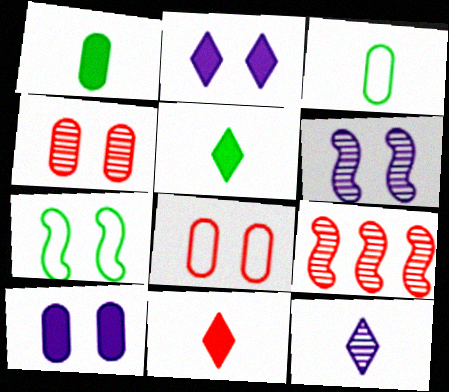[[2, 3, 9], 
[2, 4, 7], 
[8, 9, 11]]